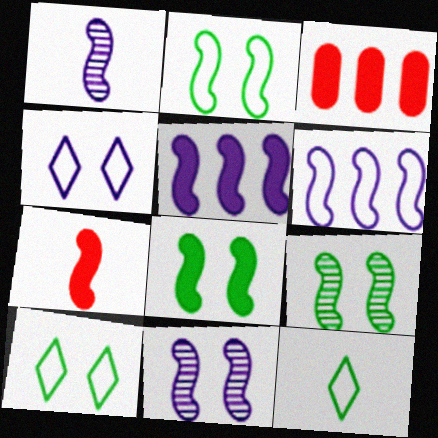[[1, 3, 10], 
[2, 8, 9], 
[3, 11, 12], 
[5, 7, 8], 
[6, 7, 9]]